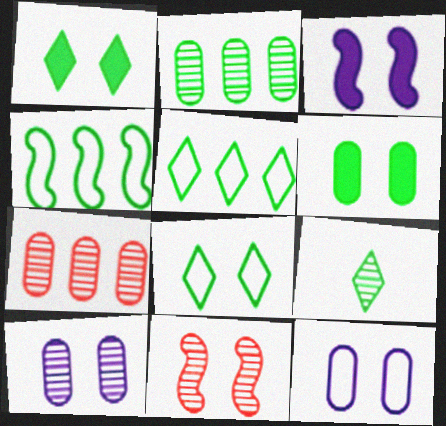[[1, 5, 9], 
[1, 11, 12], 
[4, 6, 9]]